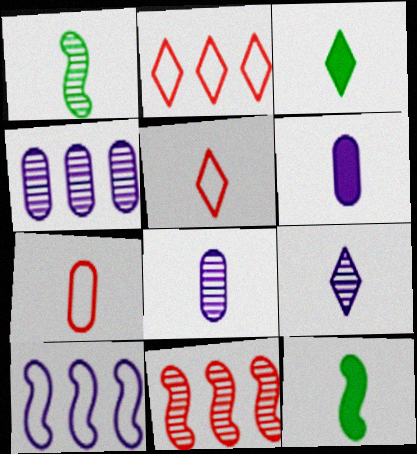[[1, 5, 6], 
[3, 5, 9], 
[5, 8, 12], 
[7, 9, 12]]